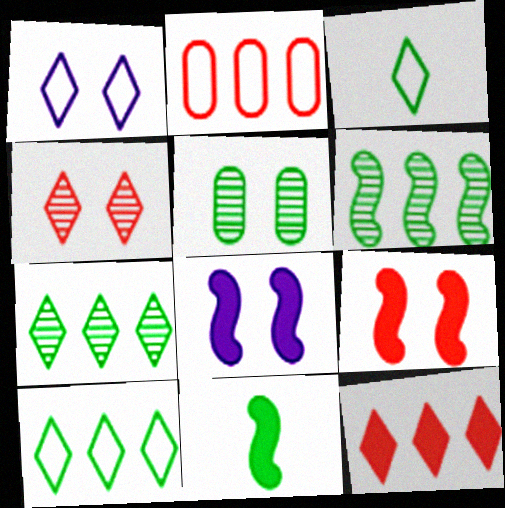[[1, 5, 9], 
[5, 10, 11]]